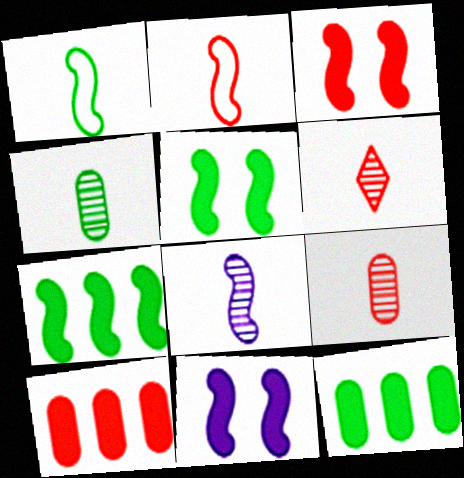[[3, 5, 11], 
[4, 6, 8]]